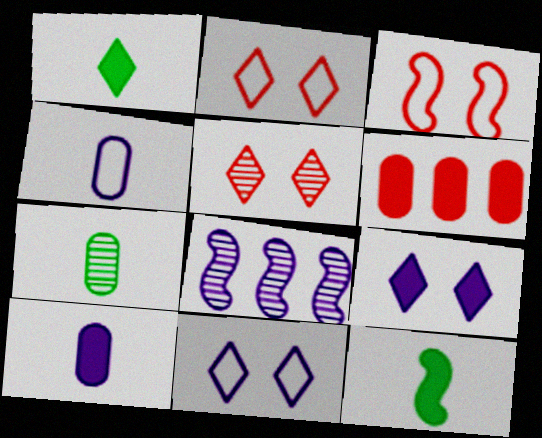[[3, 8, 12], 
[4, 8, 9], 
[5, 7, 8], 
[6, 9, 12], 
[8, 10, 11]]